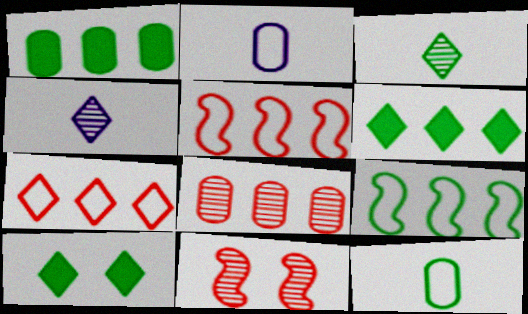[[2, 6, 11], 
[4, 7, 10]]